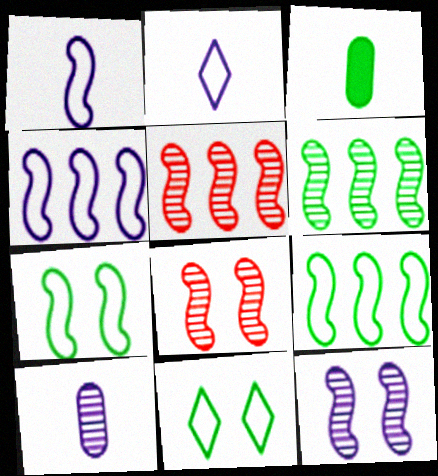[[3, 6, 11]]